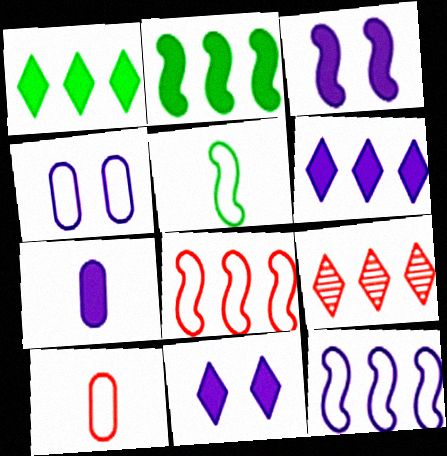[[3, 6, 7]]